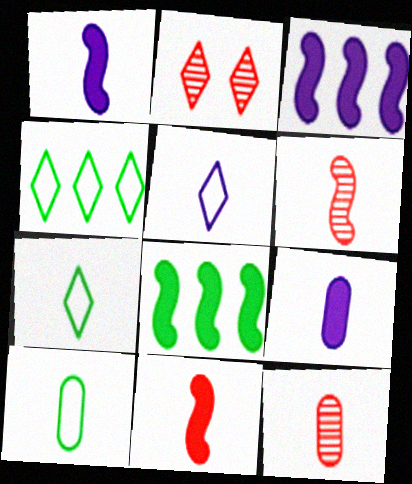[[1, 7, 12], 
[2, 3, 10], 
[6, 7, 9], 
[9, 10, 12]]